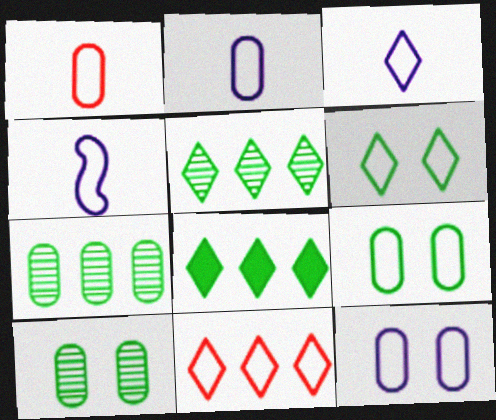[[2, 3, 4], 
[3, 6, 11], 
[4, 9, 11]]